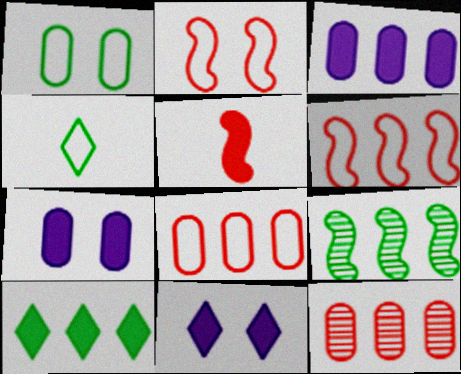[[5, 7, 10]]